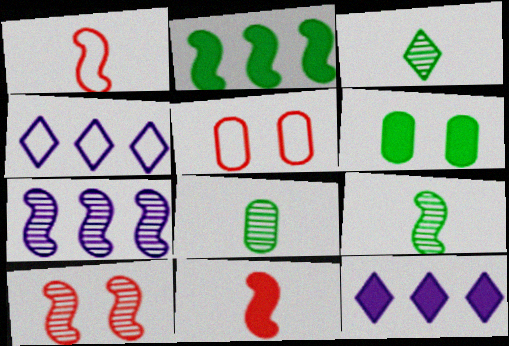[[3, 8, 9], 
[5, 9, 12], 
[6, 11, 12], 
[7, 9, 10]]